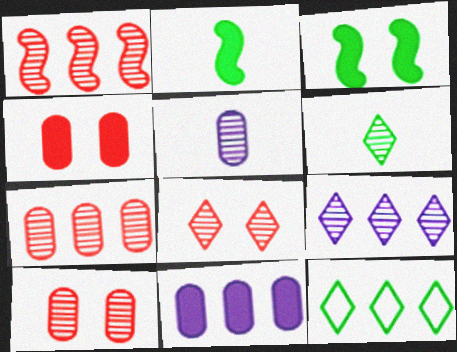[[1, 11, 12], 
[6, 8, 9]]